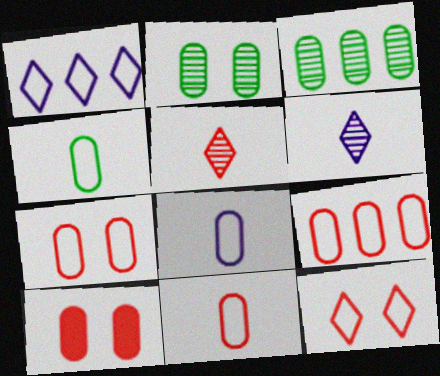[[3, 8, 10], 
[4, 8, 11], 
[7, 9, 11]]